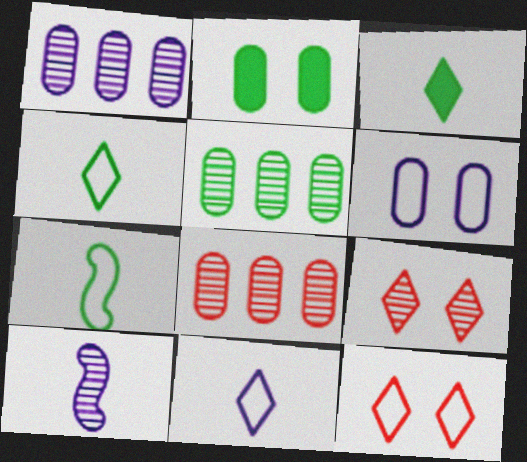[[1, 5, 8], 
[5, 9, 10]]